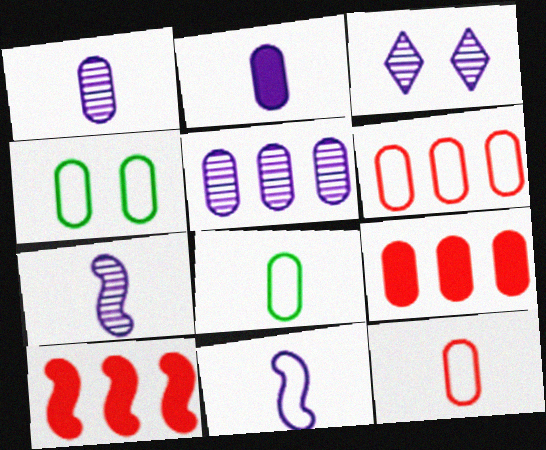[[1, 4, 9], 
[3, 5, 7], 
[3, 8, 10]]